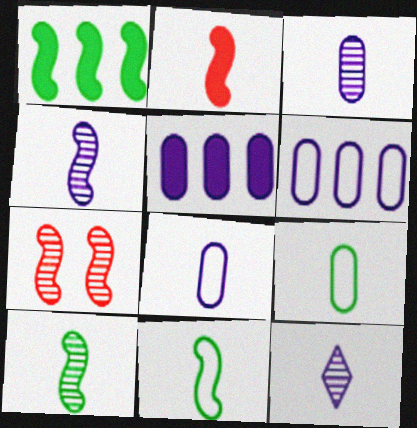[[2, 4, 11], 
[2, 9, 12], 
[3, 4, 12]]